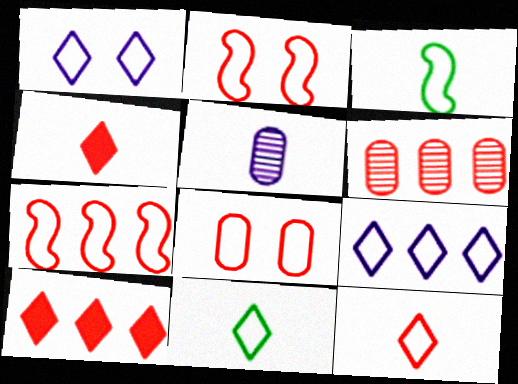[[2, 4, 6], 
[3, 4, 5], 
[3, 8, 9], 
[6, 7, 10], 
[7, 8, 12]]